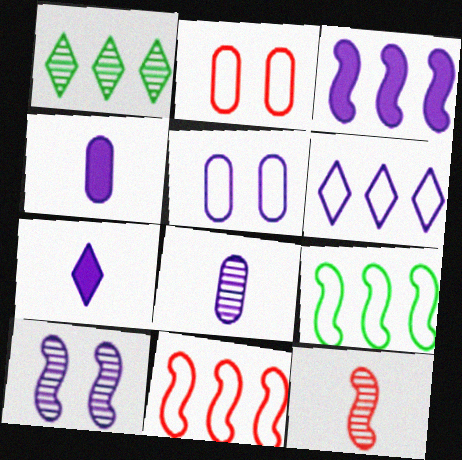[[4, 6, 10]]